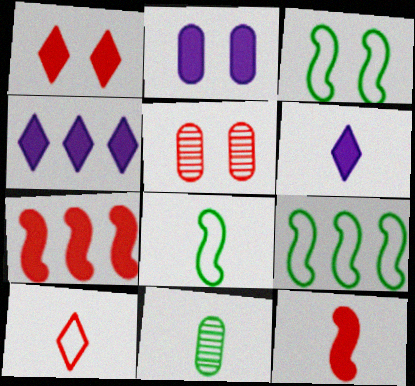[[3, 8, 9], 
[4, 5, 8], 
[5, 6, 9], 
[5, 7, 10]]